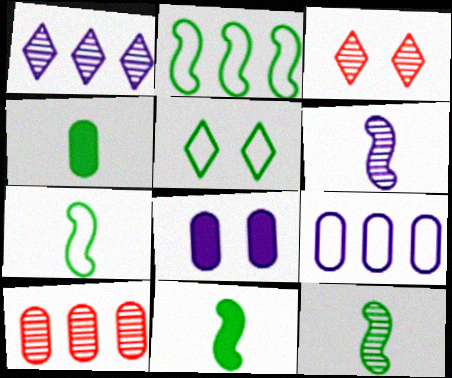[[3, 9, 11], 
[7, 11, 12]]